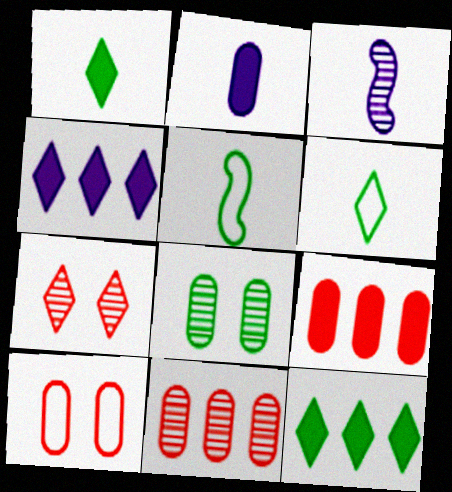[[3, 10, 12], 
[4, 6, 7], 
[5, 8, 12]]